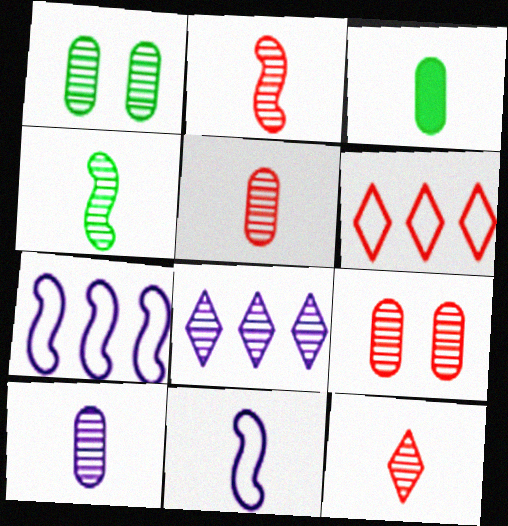[[1, 2, 8], 
[2, 5, 12], 
[3, 11, 12], 
[4, 8, 9], 
[4, 10, 12]]